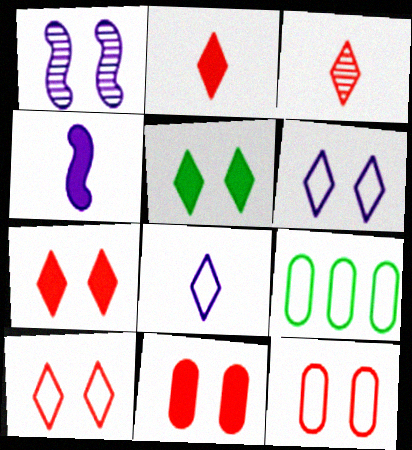[[1, 2, 9], 
[1, 5, 12]]